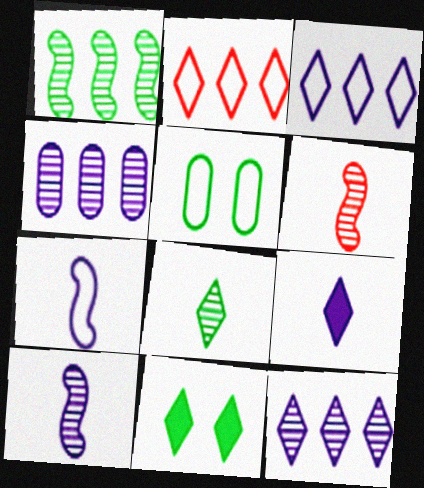[[2, 5, 7]]